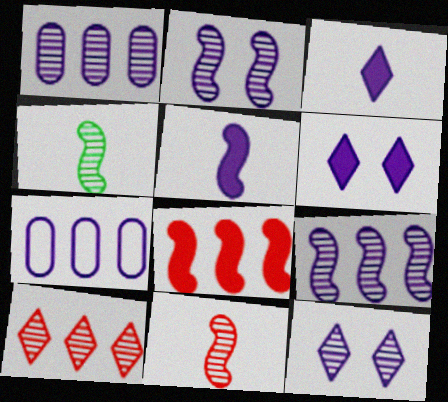[[2, 3, 7], 
[5, 7, 12]]